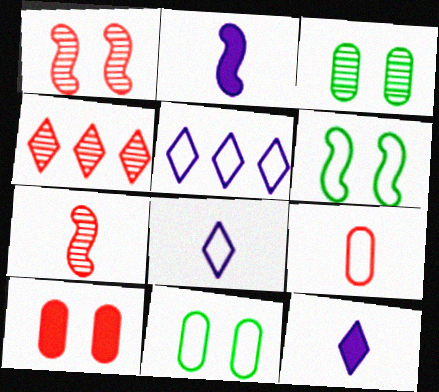[[2, 4, 11], 
[5, 6, 9]]